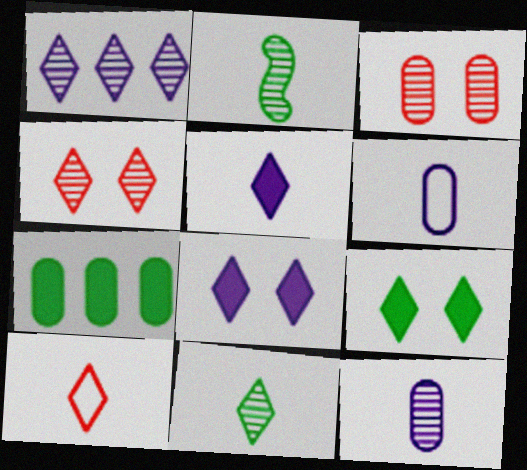[[1, 2, 3], 
[1, 4, 11], 
[1, 9, 10], 
[3, 6, 7], 
[5, 10, 11]]